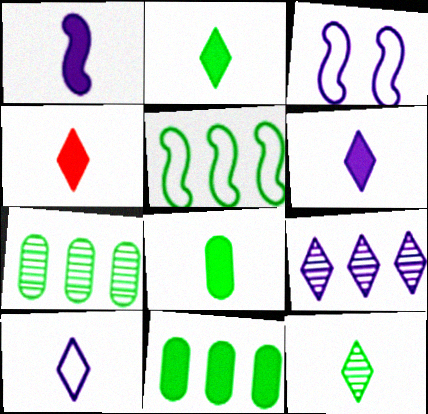[[1, 4, 8], 
[2, 4, 6], 
[3, 4, 7], 
[4, 10, 12]]